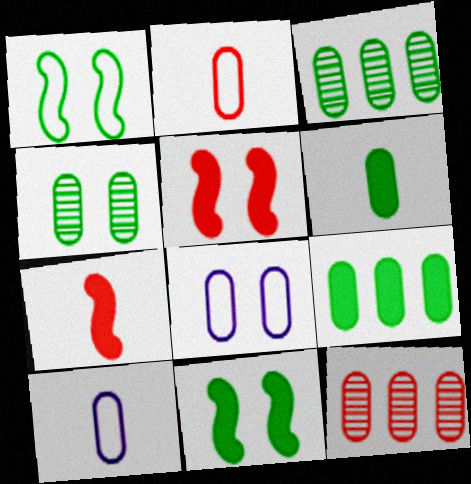[[6, 8, 12]]